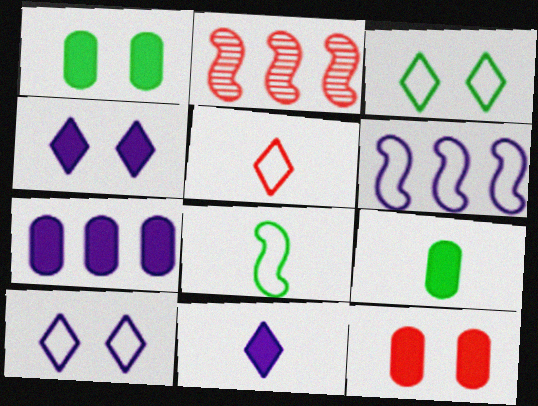[[2, 5, 12], 
[2, 9, 10], 
[7, 9, 12]]